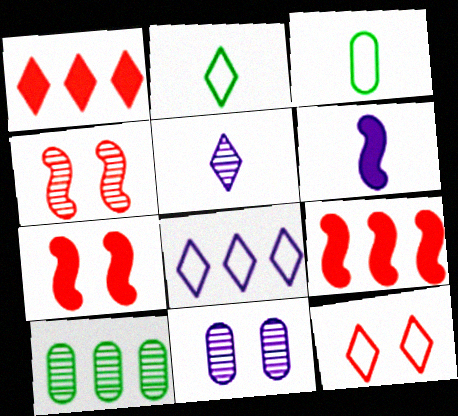[[2, 8, 12], 
[2, 9, 11], 
[4, 5, 10], 
[6, 8, 11], 
[6, 10, 12], 
[8, 9, 10]]